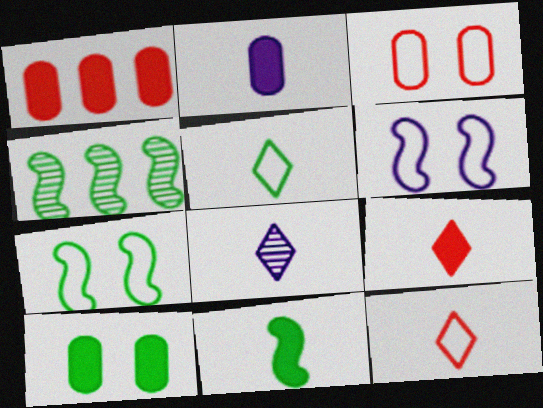[[1, 2, 10], 
[1, 7, 8], 
[2, 9, 11], 
[4, 5, 10], 
[4, 7, 11], 
[5, 8, 9]]